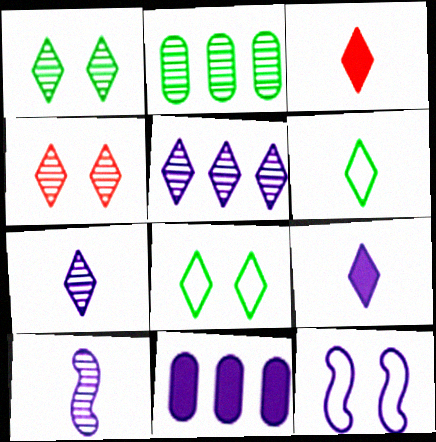[[2, 3, 12], 
[2, 4, 10], 
[3, 5, 8], 
[3, 6, 7], 
[7, 11, 12]]